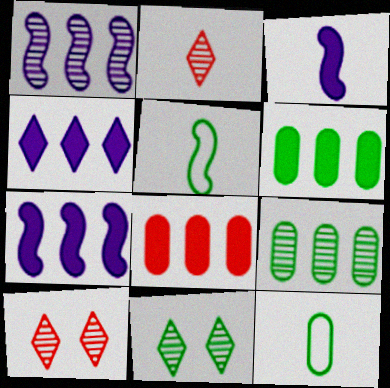[[2, 3, 12], 
[5, 6, 11], 
[7, 10, 12]]